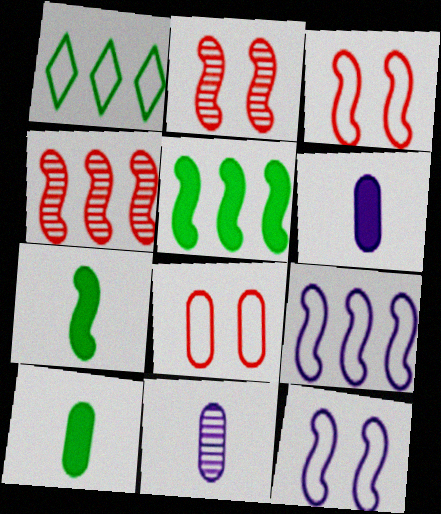[[1, 2, 6], 
[2, 7, 9], 
[4, 5, 9], 
[4, 7, 12]]